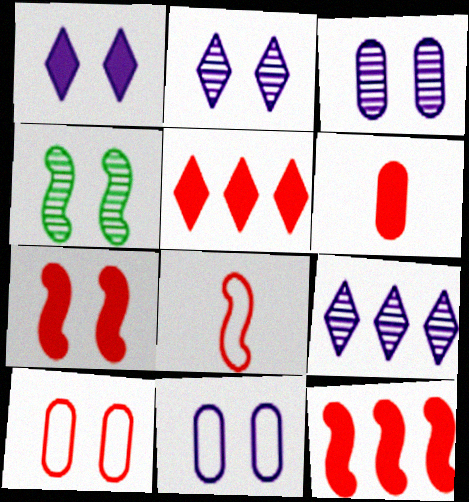[[1, 4, 10], 
[5, 6, 7]]